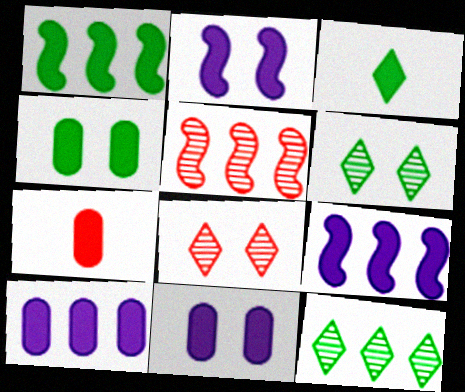[[1, 3, 4], 
[4, 7, 10]]